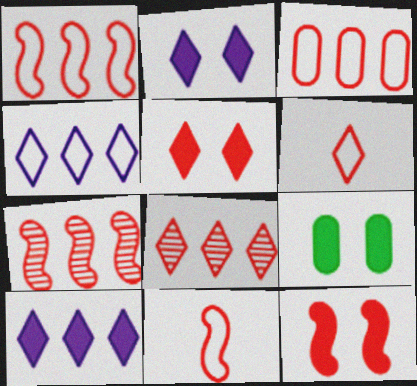[[2, 9, 12], 
[5, 6, 8], 
[7, 11, 12]]